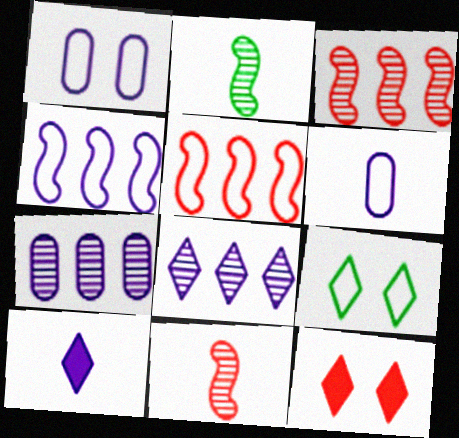[[5, 6, 9]]